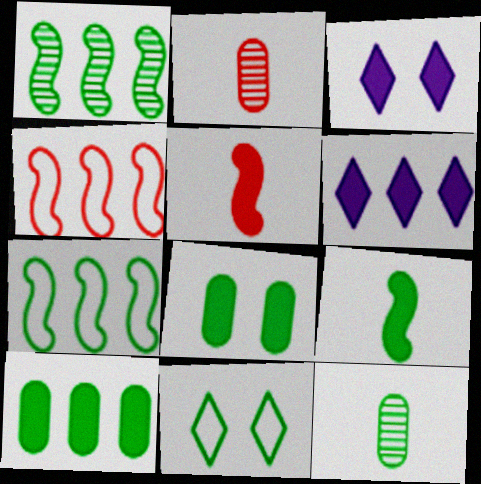[[2, 3, 7], 
[3, 4, 12], 
[3, 5, 10], 
[5, 6, 8]]